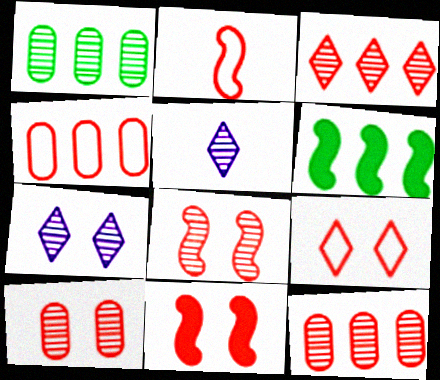[[1, 5, 8], 
[2, 4, 9], 
[9, 10, 11]]